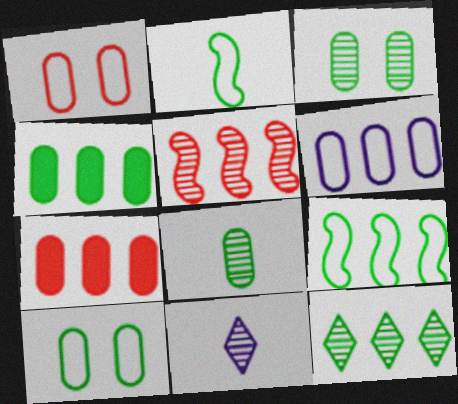[[3, 5, 11], 
[4, 8, 10], 
[4, 9, 12]]